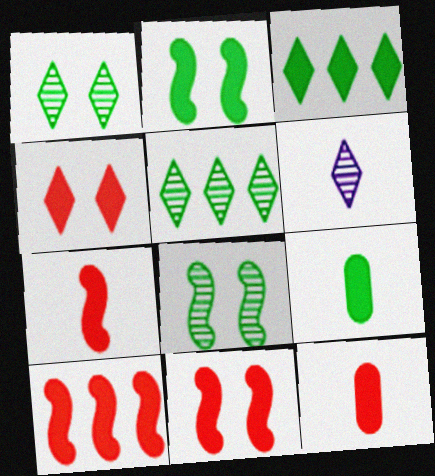[[2, 3, 9], 
[4, 10, 12], 
[7, 10, 11]]